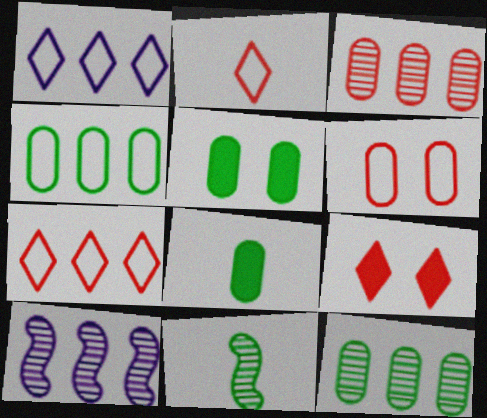[[2, 5, 10]]